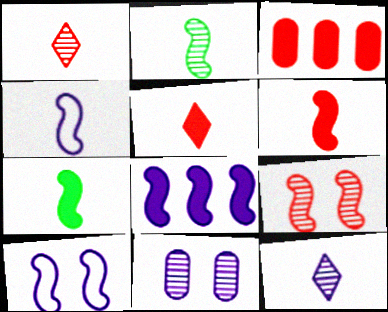[[2, 4, 6]]